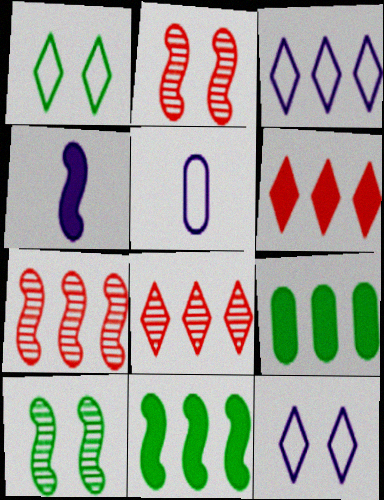[[3, 7, 9], 
[5, 6, 10]]